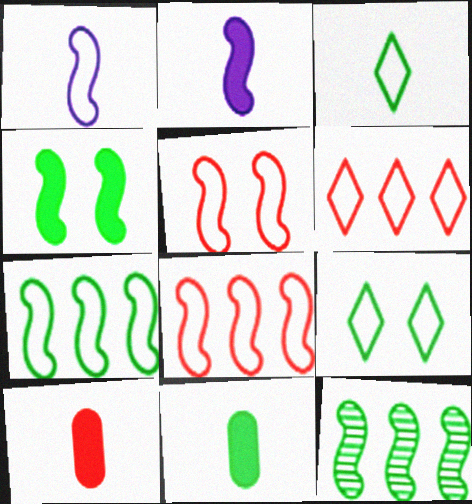[[1, 5, 7], 
[2, 5, 12], 
[9, 11, 12]]